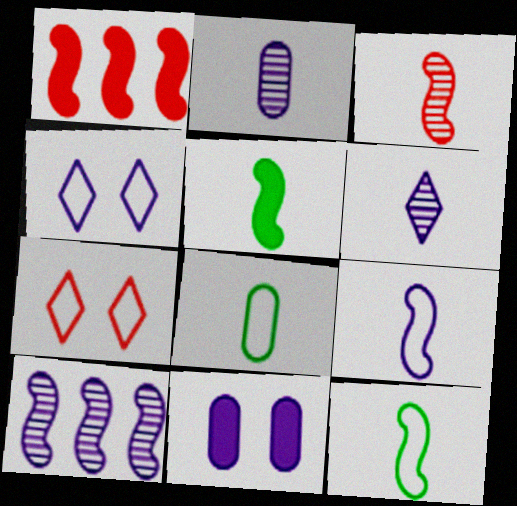[[3, 5, 9]]